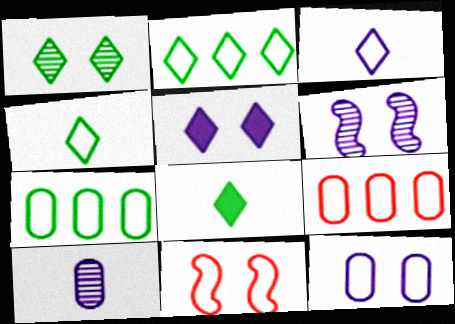[[1, 2, 8], 
[3, 7, 11], 
[5, 6, 12], 
[6, 8, 9]]